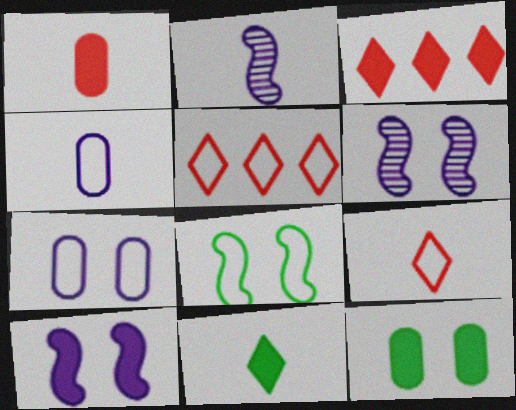[[2, 5, 12], 
[4, 5, 8]]